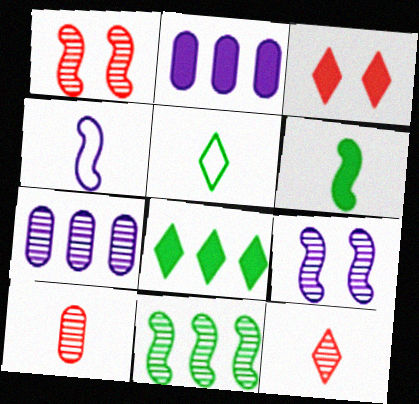[[1, 2, 5], 
[2, 3, 6]]